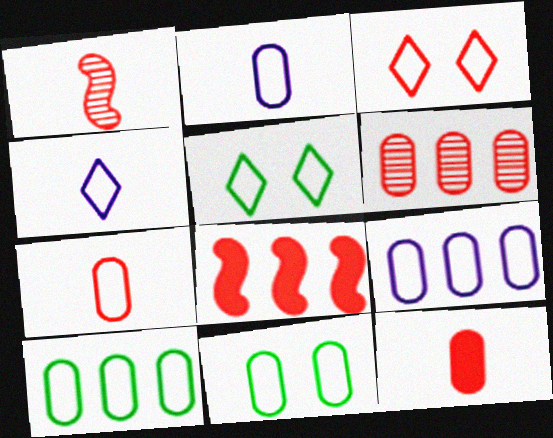[[7, 9, 11]]